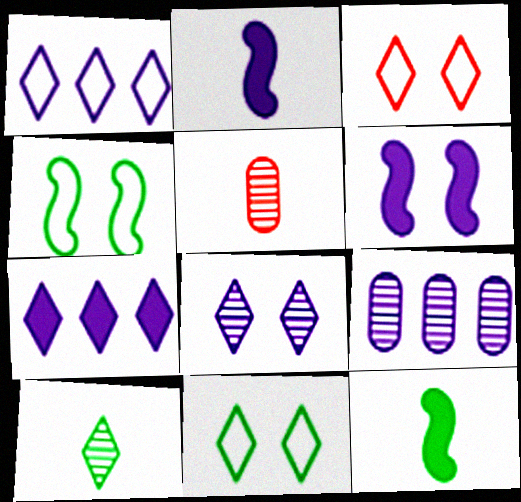[[3, 7, 10], 
[3, 9, 12], 
[4, 5, 7]]